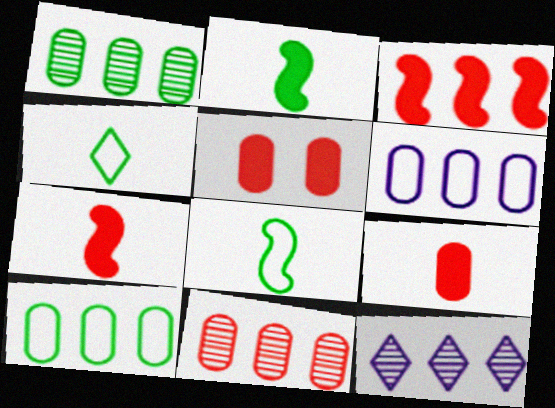[[3, 10, 12], 
[5, 8, 12]]